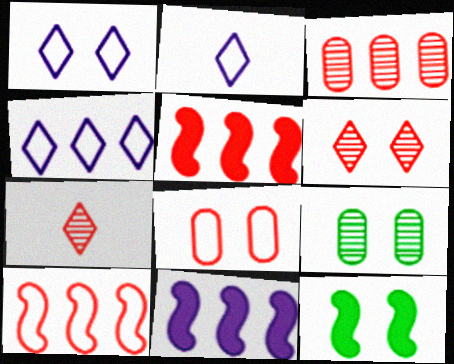[[1, 2, 4], 
[2, 3, 12], 
[2, 5, 9], 
[5, 7, 8]]